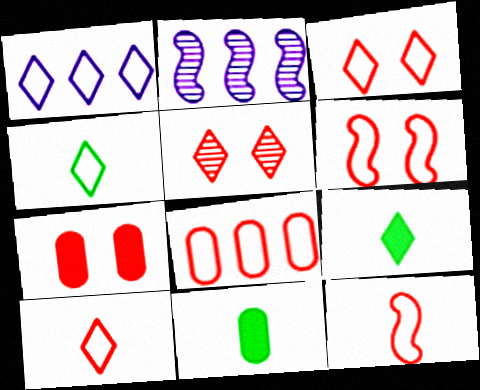[[1, 3, 4], 
[1, 5, 9], 
[2, 3, 11], 
[2, 4, 7], 
[3, 8, 12], 
[5, 6, 7], 
[6, 8, 10]]